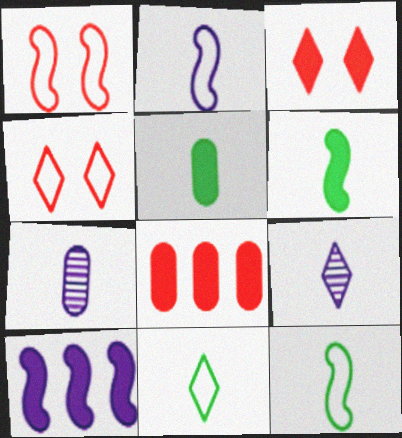[[3, 5, 10]]